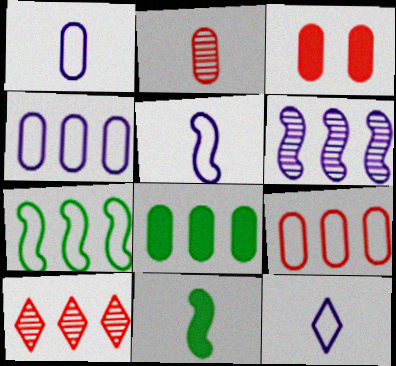[[1, 5, 12], 
[2, 3, 9], 
[2, 11, 12]]